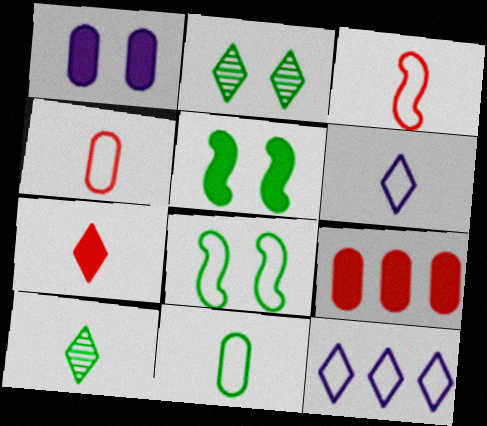[[2, 7, 12], 
[3, 6, 11], 
[4, 8, 12], 
[6, 7, 10]]